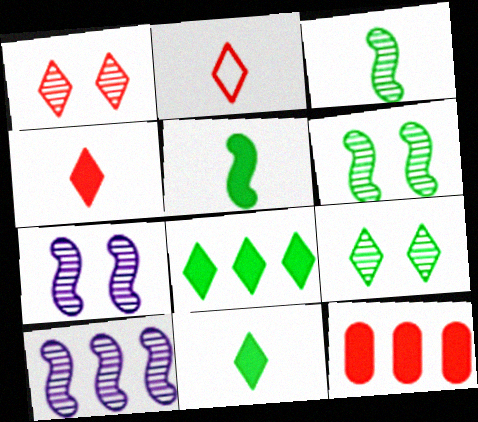[]